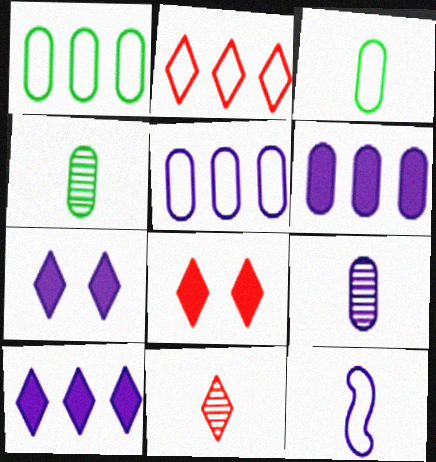[[2, 8, 11]]